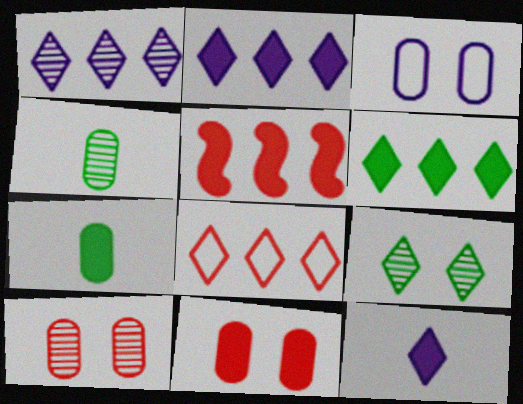[[1, 6, 8], 
[8, 9, 12]]